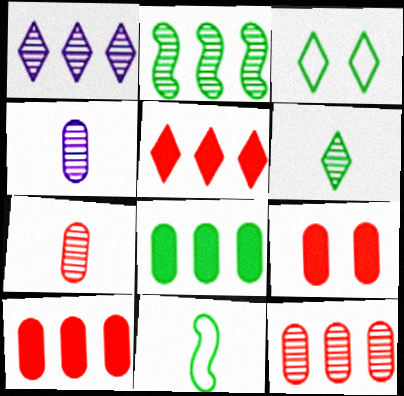[[1, 2, 12], 
[1, 9, 11]]